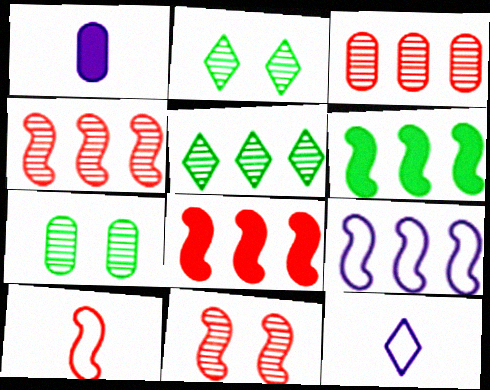[[4, 6, 9], 
[7, 8, 12], 
[8, 10, 11]]